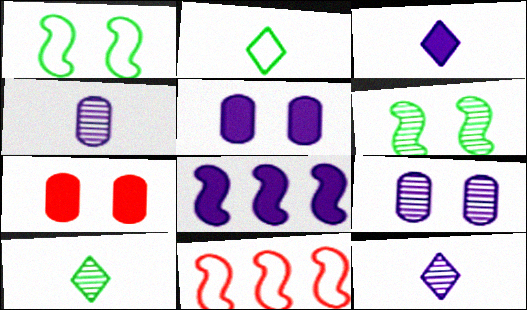[[3, 5, 8], 
[5, 10, 11]]